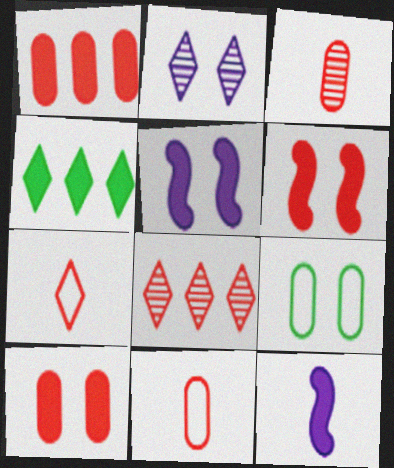[[2, 4, 7], 
[2, 6, 9], 
[4, 10, 12], 
[6, 8, 11], 
[8, 9, 12]]